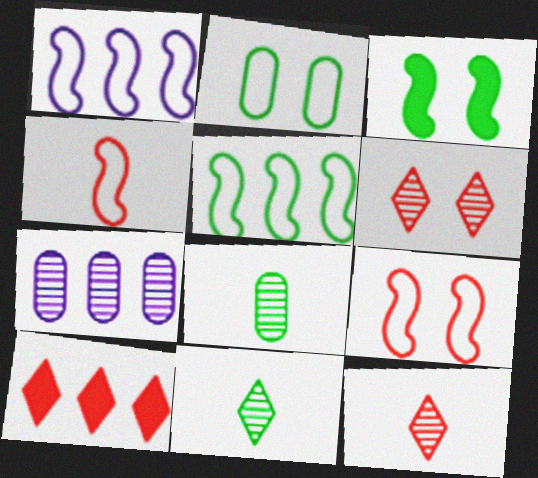[[5, 7, 10]]